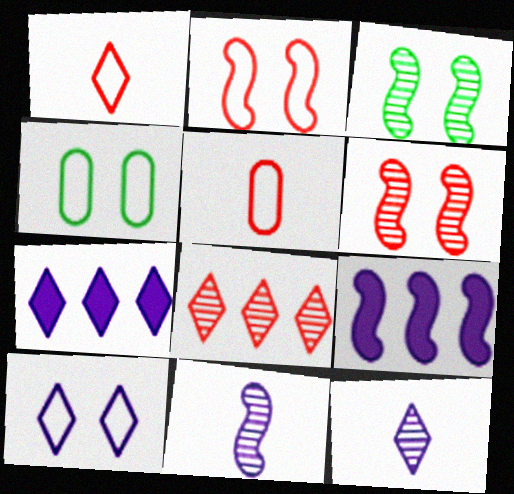[[2, 4, 10], 
[3, 5, 7], 
[7, 10, 12]]